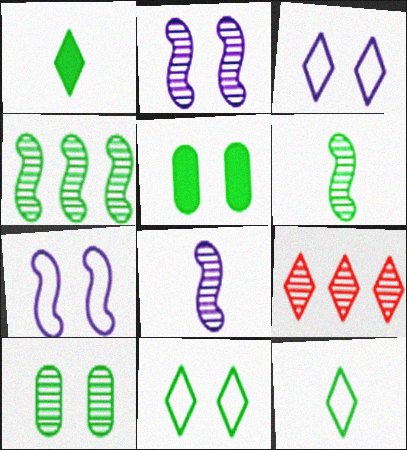[[1, 3, 9], 
[4, 5, 12], 
[8, 9, 10]]